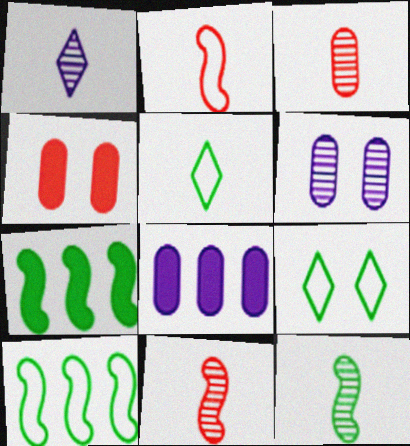[[1, 3, 12], 
[1, 4, 10], 
[8, 9, 11]]